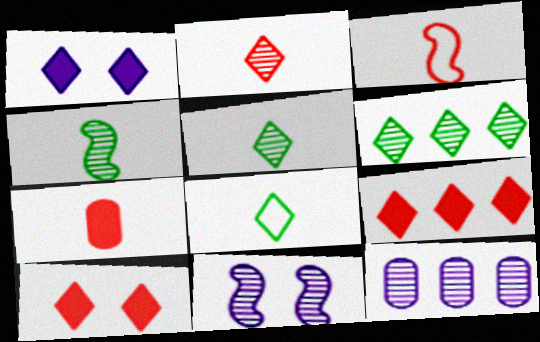[[2, 3, 7]]